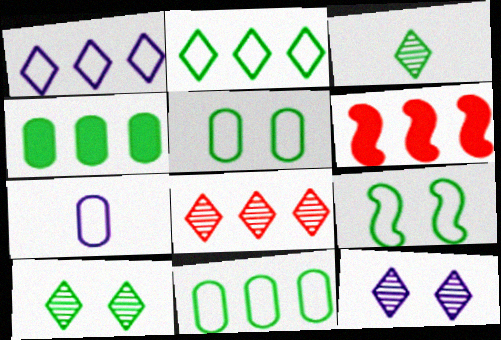[[3, 4, 9], 
[3, 8, 12], 
[6, 7, 10]]